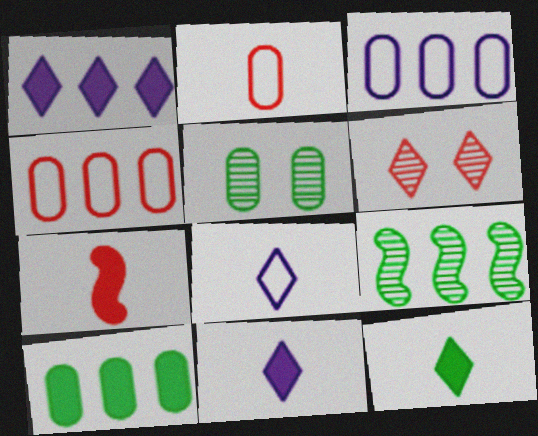[[1, 4, 9], 
[4, 6, 7]]